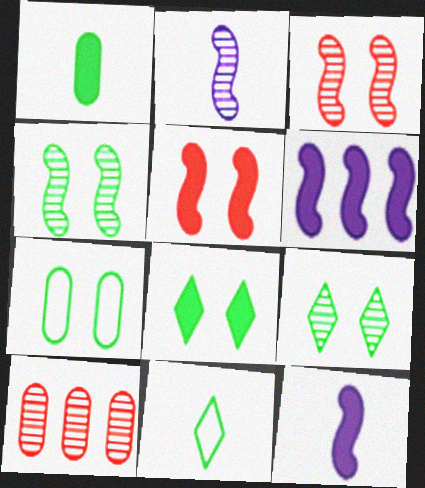[[2, 9, 10], 
[4, 7, 8]]